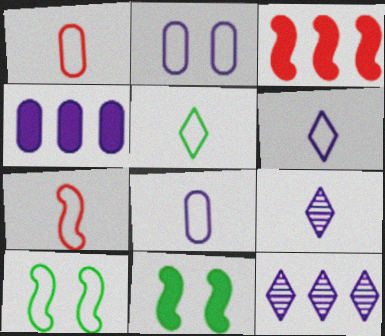[[1, 11, 12], 
[5, 7, 8]]